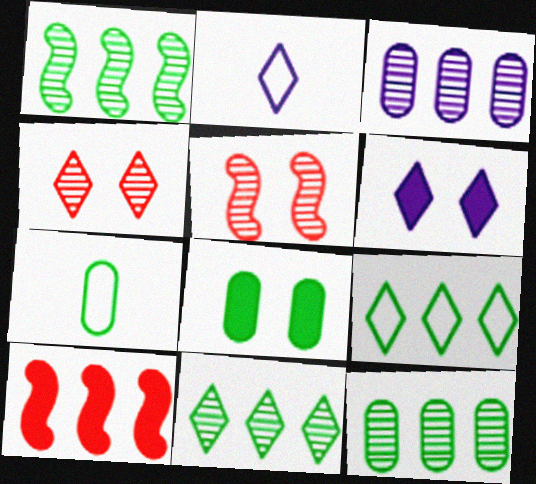[[1, 11, 12], 
[3, 9, 10], 
[7, 8, 12]]